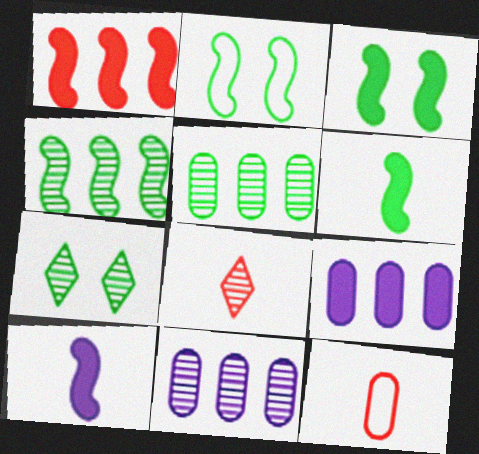[[1, 3, 10], 
[2, 4, 6], 
[2, 8, 9]]